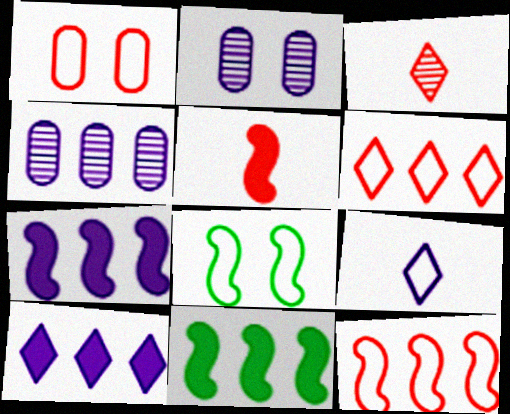[[2, 7, 9], 
[4, 6, 11]]